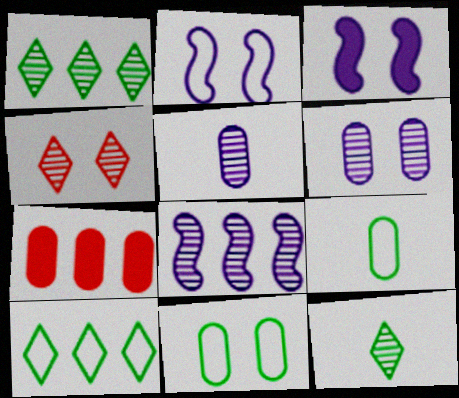[[2, 7, 12], 
[3, 4, 11], 
[5, 7, 11], 
[6, 7, 9], 
[7, 8, 10]]